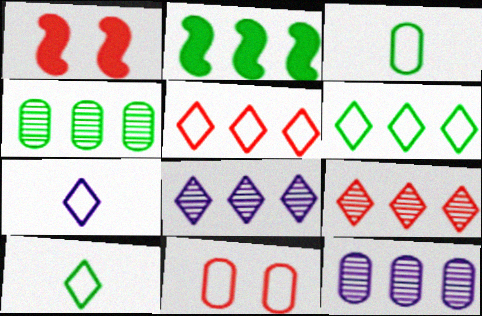[[1, 3, 8], 
[1, 4, 7], 
[1, 10, 12], 
[2, 4, 6], 
[2, 5, 12]]